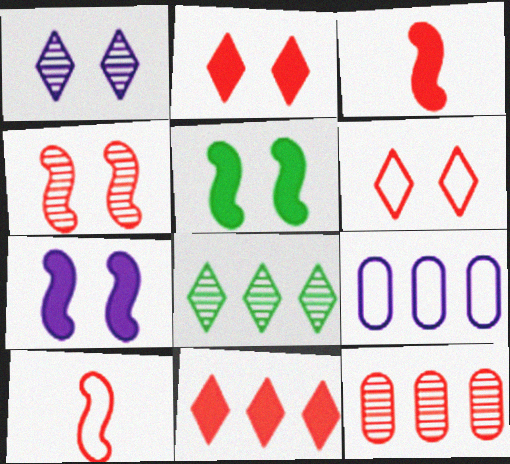[[2, 10, 12], 
[3, 6, 12]]